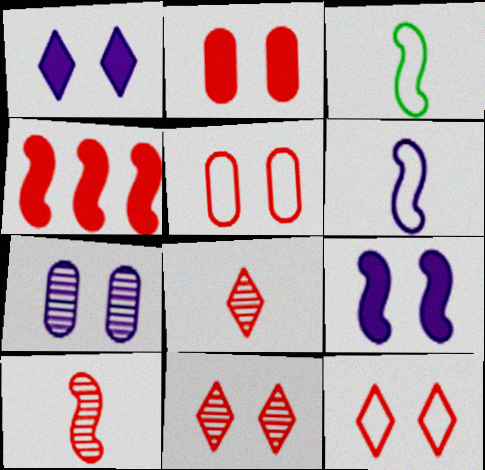[[4, 5, 8]]